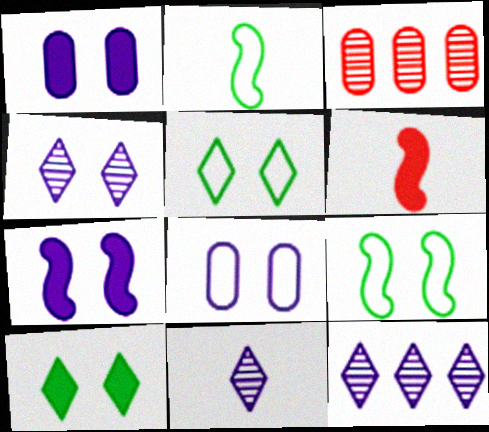[[4, 7, 8], 
[4, 11, 12]]